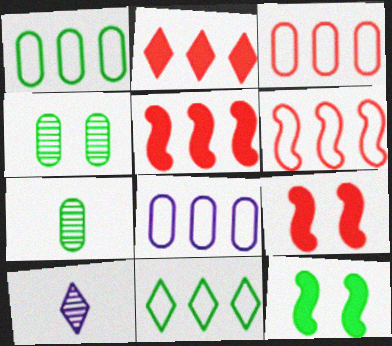[[1, 3, 8], 
[1, 9, 10], 
[3, 10, 12], 
[6, 8, 11], 
[7, 11, 12]]